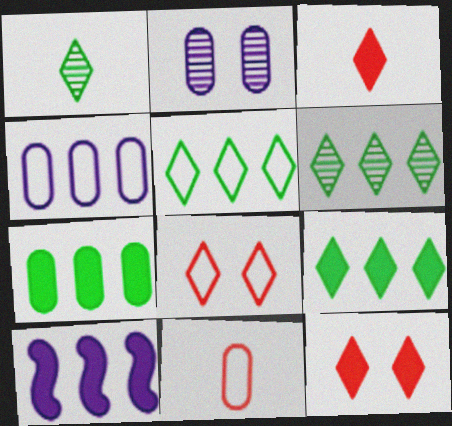[[2, 7, 11], 
[5, 6, 9]]